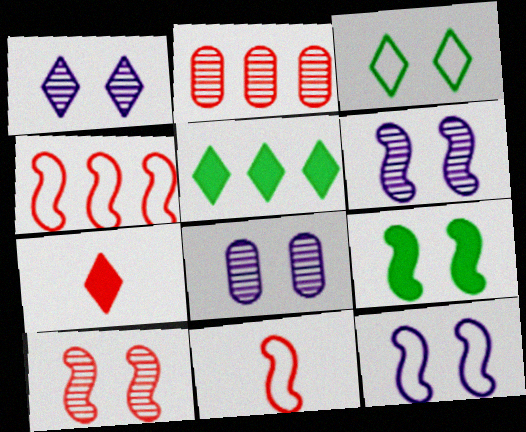[[1, 6, 8], 
[5, 8, 11], 
[9, 10, 12]]